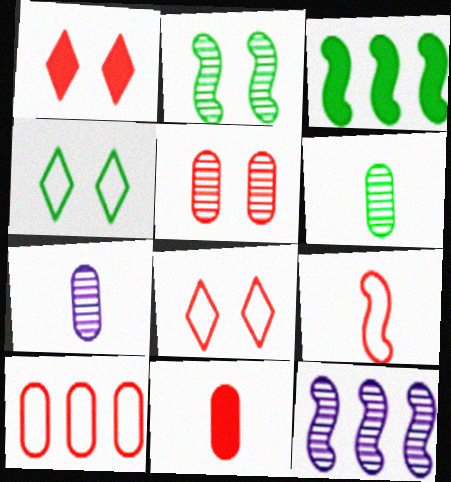[[3, 4, 6], 
[3, 7, 8], 
[4, 11, 12], 
[5, 10, 11], 
[8, 9, 10]]